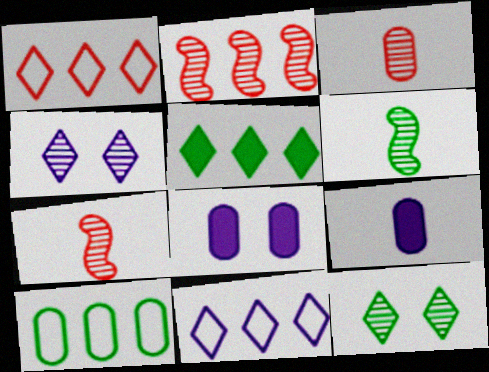[[1, 6, 8], 
[3, 8, 10]]